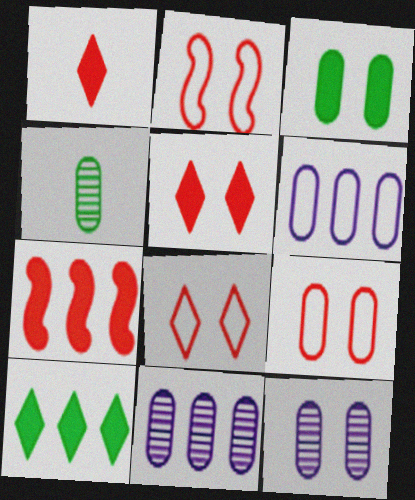[[2, 8, 9], 
[3, 9, 12]]